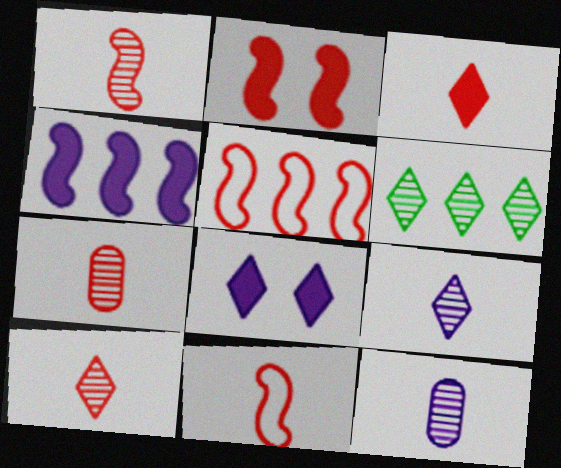[[1, 2, 5], 
[1, 7, 10], 
[3, 7, 11]]